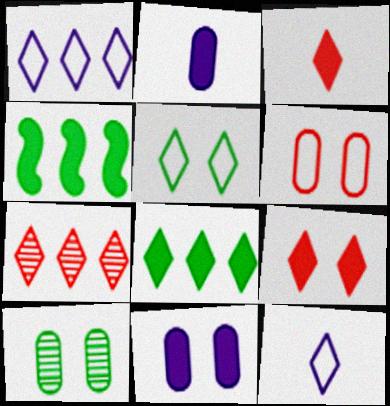[[1, 7, 8], 
[2, 4, 9], 
[3, 4, 11], 
[6, 10, 11]]